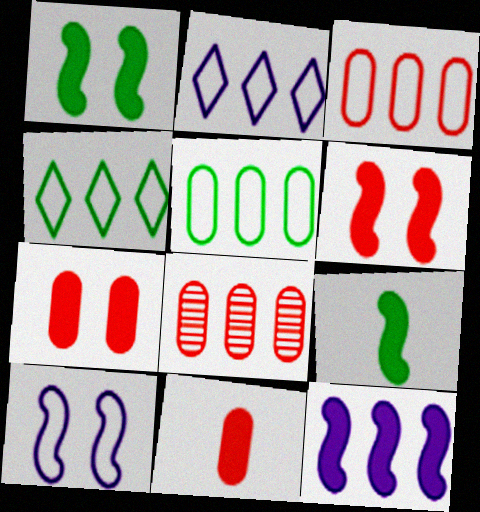[[4, 8, 12], 
[6, 9, 12]]